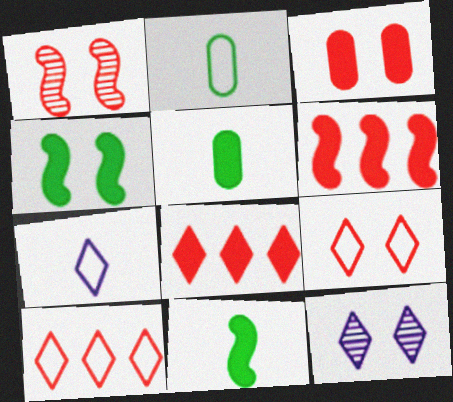[[1, 3, 9], 
[2, 6, 12]]